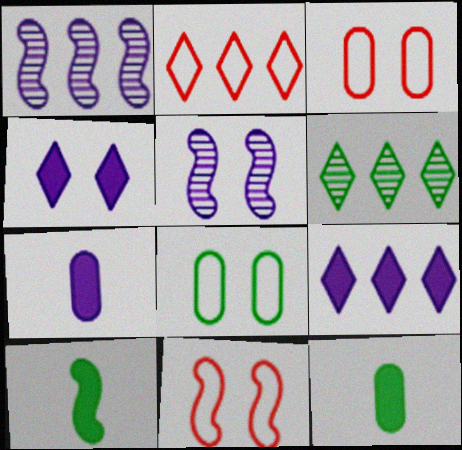[[1, 10, 11], 
[2, 5, 12], 
[2, 6, 9], 
[6, 7, 11], 
[6, 8, 10]]